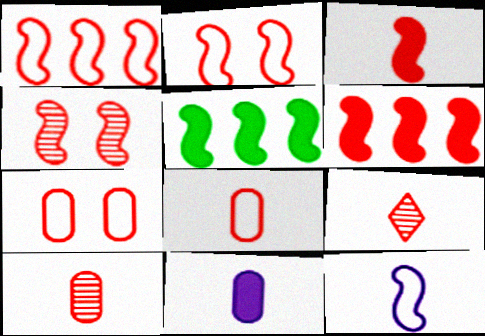[[1, 3, 4], 
[3, 8, 9], 
[4, 5, 12], 
[6, 7, 9]]